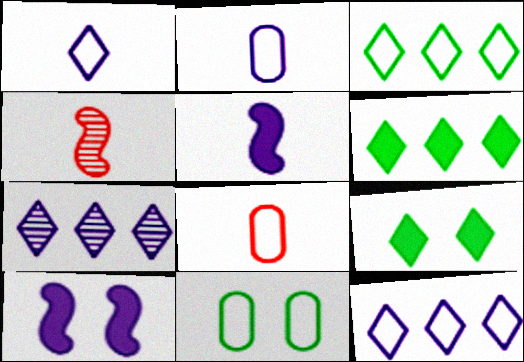[[2, 7, 10]]